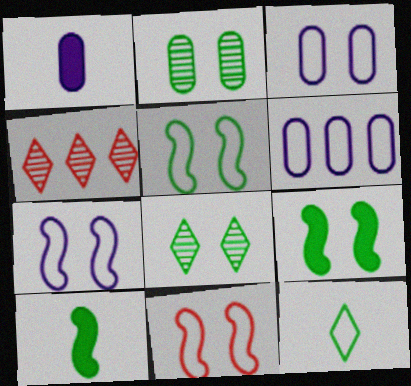[[1, 4, 5], 
[3, 4, 10], 
[5, 7, 11], 
[6, 11, 12]]